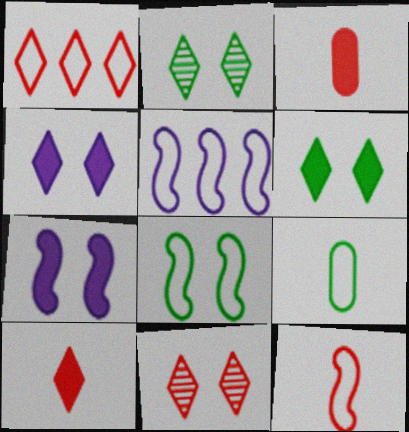[[1, 10, 11], 
[2, 3, 5], 
[5, 8, 12]]